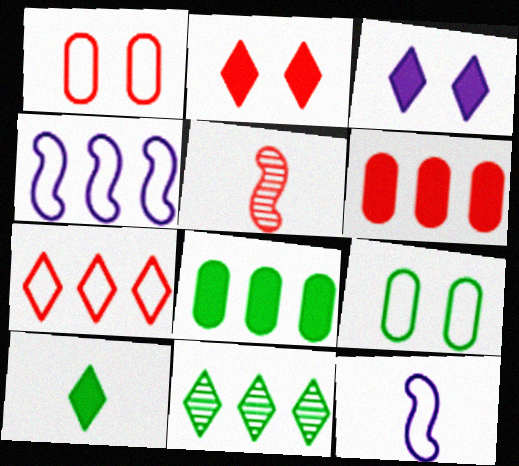[[4, 6, 11], 
[7, 9, 12]]